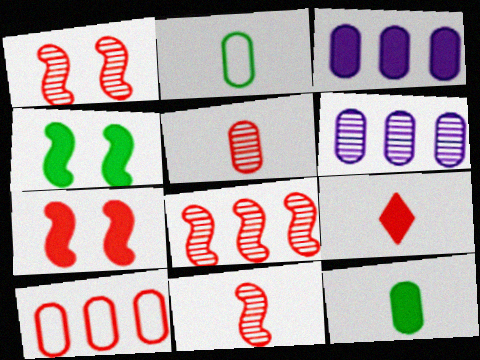[[1, 8, 11], 
[1, 9, 10], 
[3, 4, 9]]